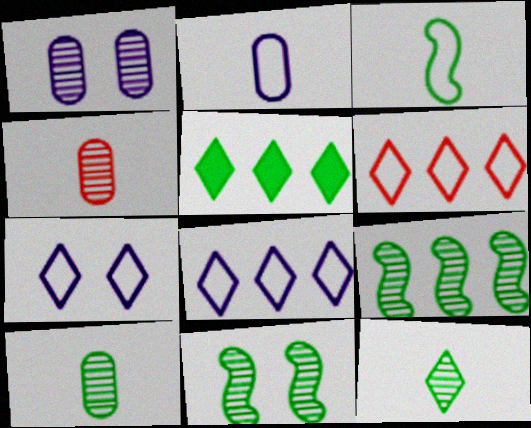[]